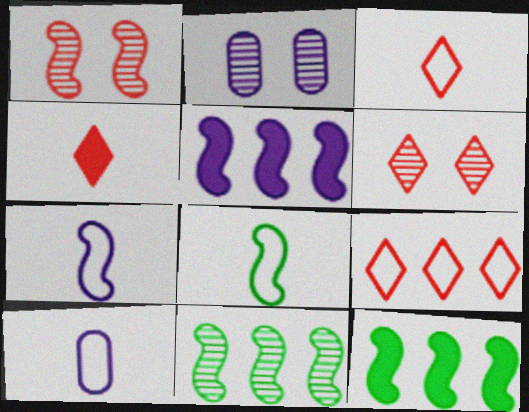[[1, 5, 8], 
[1, 7, 12], 
[2, 3, 12], 
[3, 8, 10], 
[4, 6, 9], 
[6, 10, 12]]